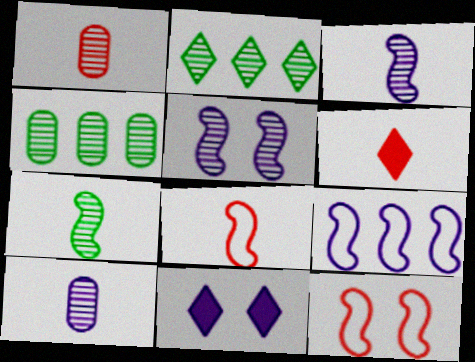[[1, 2, 5], 
[1, 6, 8], 
[4, 8, 11], 
[9, 10, 11]]